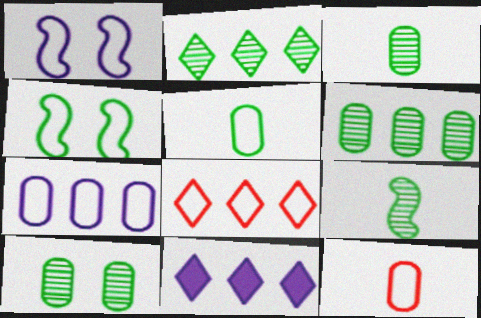[[1, 5, 8], 
[2, 8, 11], 
[2, 9, 10], 
[3, 6, 10]]